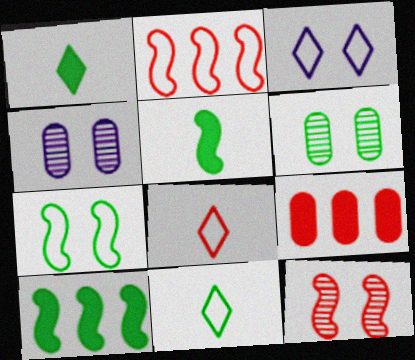[[1, 2, 4], 
[4, 8, 10], 
[6, 10, 11], 
[8, 9, 12]]